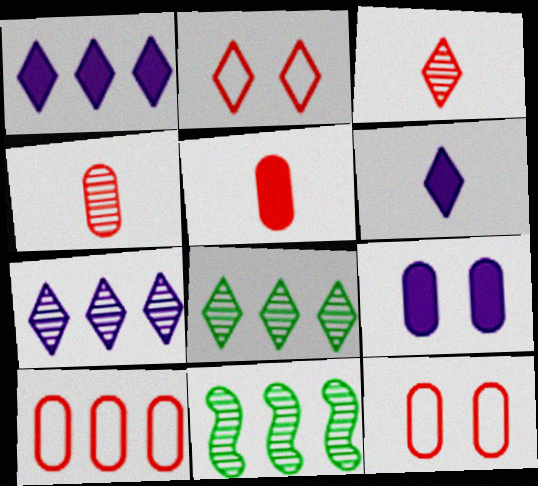[[1, 10, 11], 
[2, 6, 8], 
[6, 11, 12]]